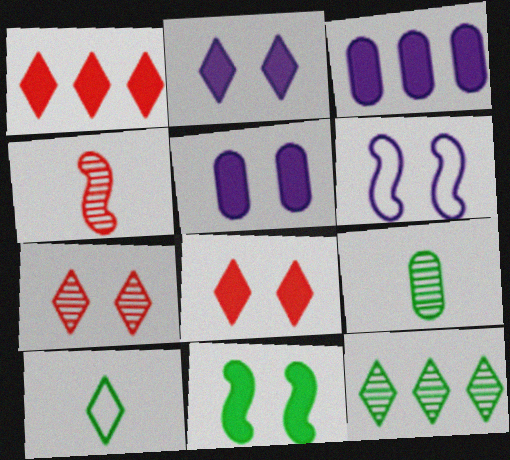[[1, 6, 9], 
[5, 8, 11]]